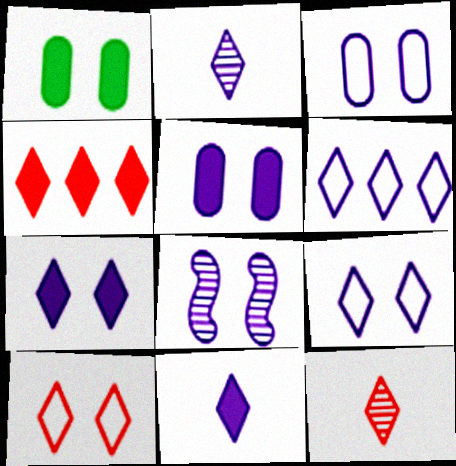[[1, 8, 10], 
[2, 6, 7], 
[3, 7, 8], 
[4, 10, 12], 
[5, 8, 9]]